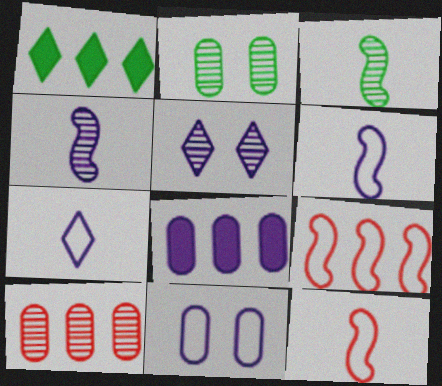[[3, 5, 10], 
[5, 6, 8]]